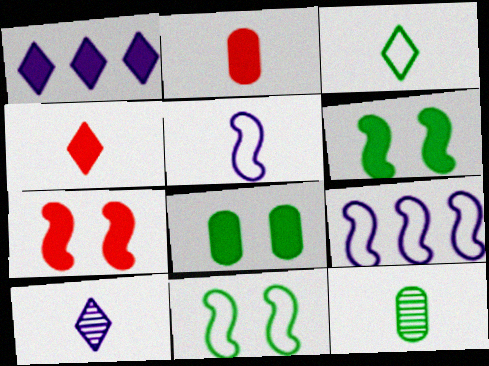[[1, 2, 6], 
[3, 4, 10], 
[4, 5, 12]]